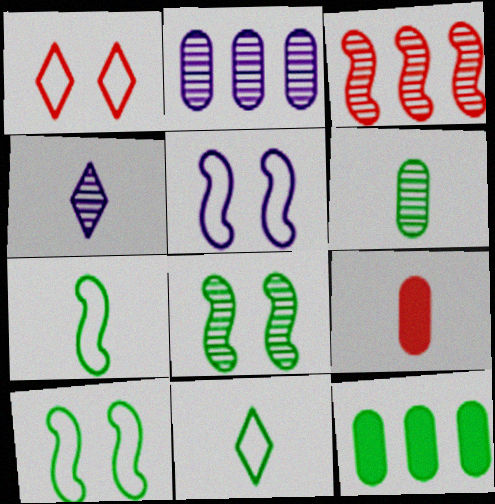[[1, 3, 9], 
[4, 7, 9], 
[8, 11, 12]]